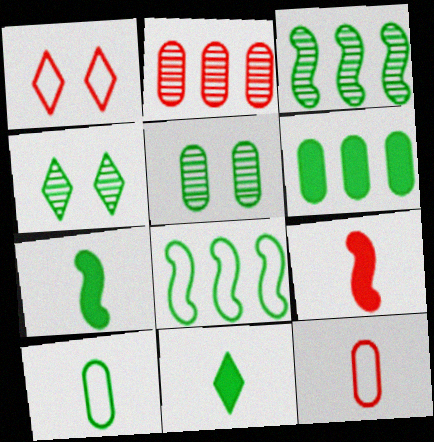[[1, 2, 9], 
[5, 6, 10], 
[5, 8, 11]]